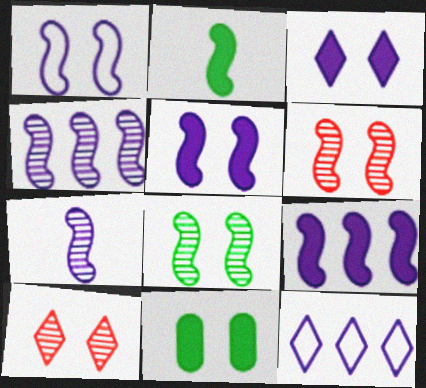[[1, 7, 9], 
[1, 10, 11]]